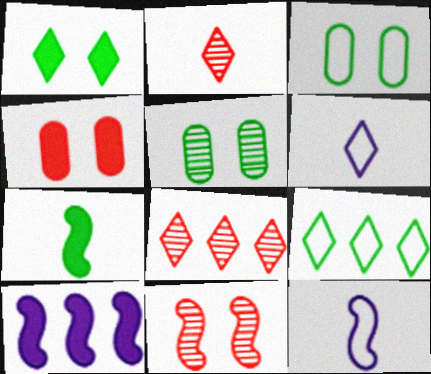[[1, 6, 8], 
[2, 3, 10], 
[5, 7, 9]]